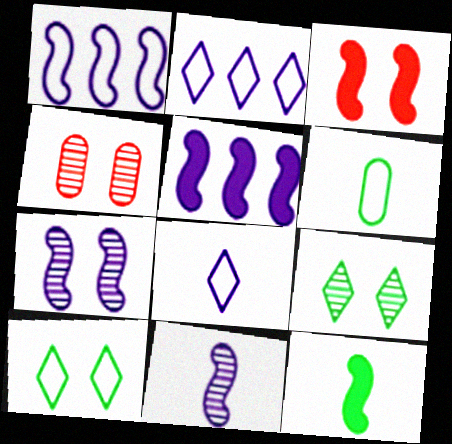[[2, 4, 12], 
[3, 5, 12], 
[4, 7, 9]]